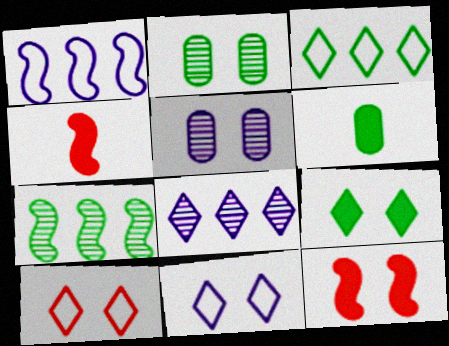[[2, 11, 12], 
[3, 4, 5]]